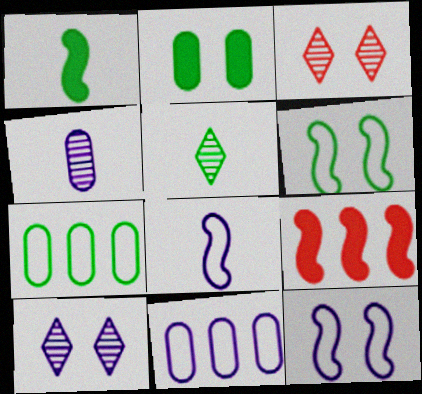[[1, 3, 11], 
[2, 3, 12]]